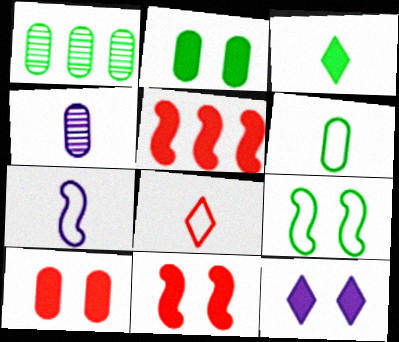[[1, 2, 6], 
[1, 3, 9], 
[2, 11, 12], 
[6, 7, 8]]